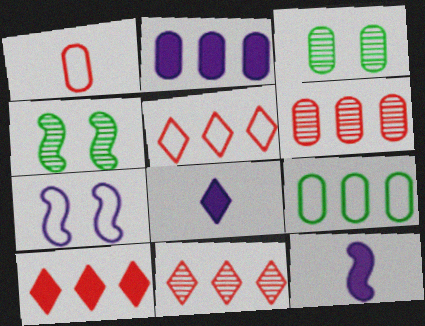[[1, 2, 3], 
[2, 6, 9], 
[3, 5, 12], 
[5, 10, 11]]